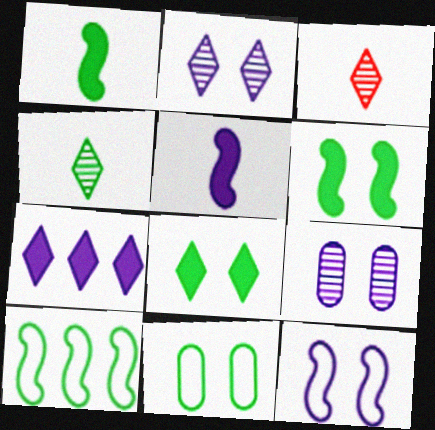[]